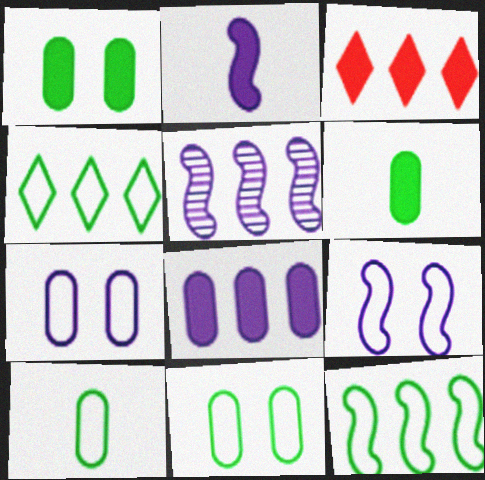[[1, 2, 3], 
[2, 5, 9]]